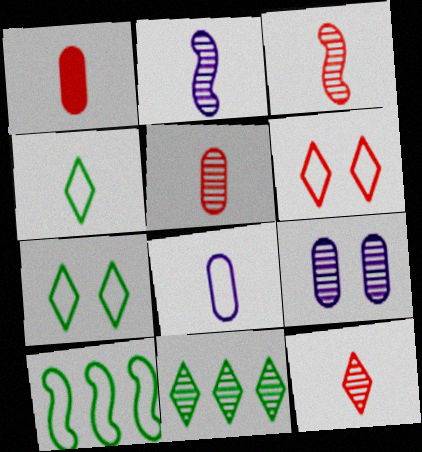[[1, 2, 4], 
[3, 5, 12], 
[3, 9, 11], 
[6, 8, 10]]